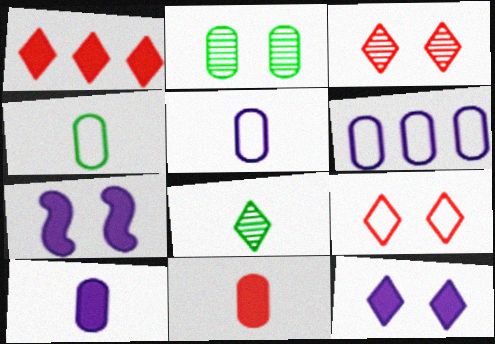[[2, 6, 11], 
[2, 7, 9]]